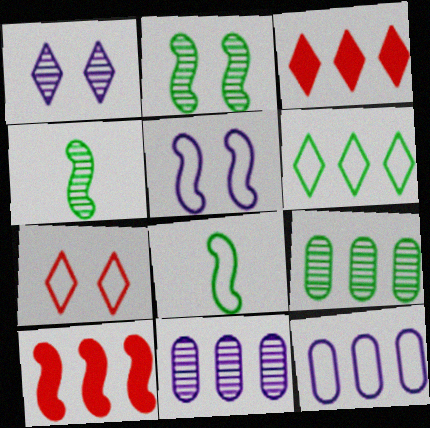[[4, 5, 10], 
[6, 10, 11], 
[7, 8, 12]]